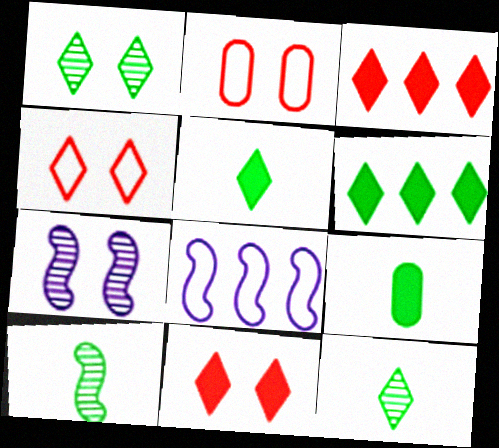[]